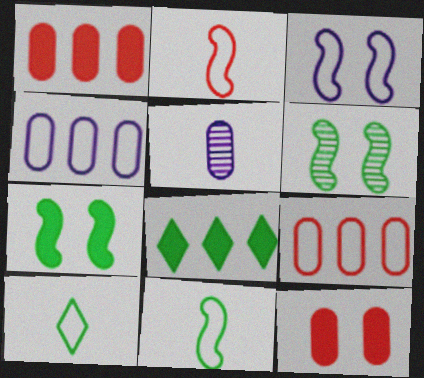[[3, 9, 10]]